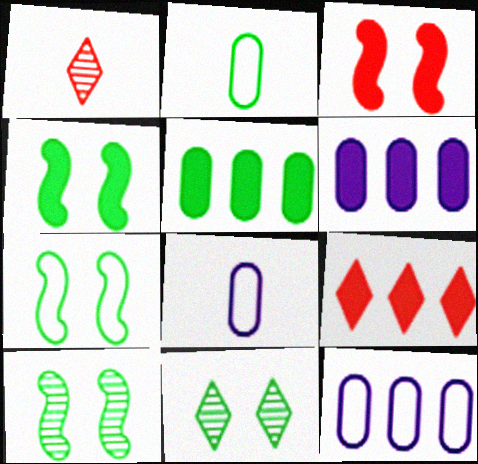[[1, 4, 12], 
[1, 6, 7], 
[4, 7, 10], 
[8, 9, 10]]